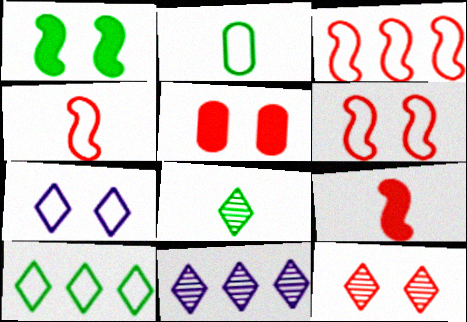[[2, 3, 7], 
[3, 4, 6], 
[5, 6, 12], 
[8, 11, 12]]